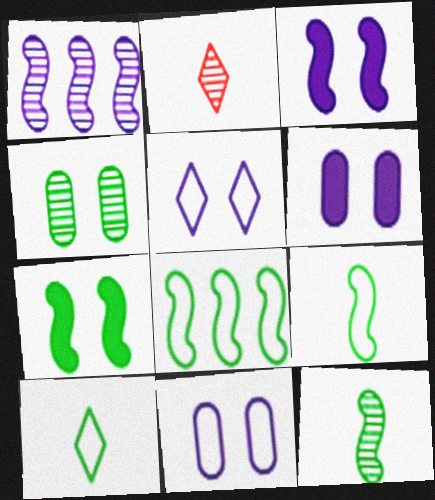[[1, 2, 4], 
[2, 6, 8], 
[7, 8, 12]]